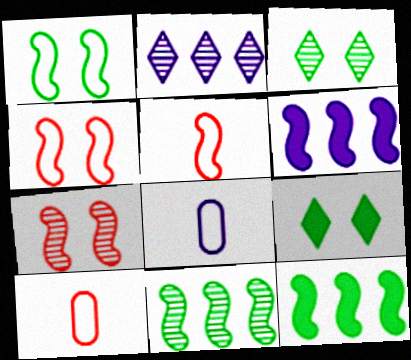[[3, 6, 10]]